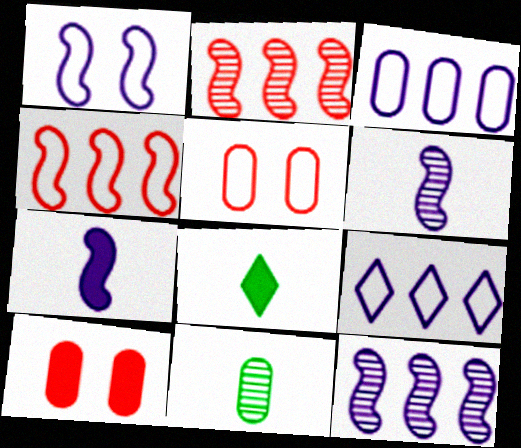[[1, 7, 12], 
[3, 10, 11], 
[5, 8, 12]]